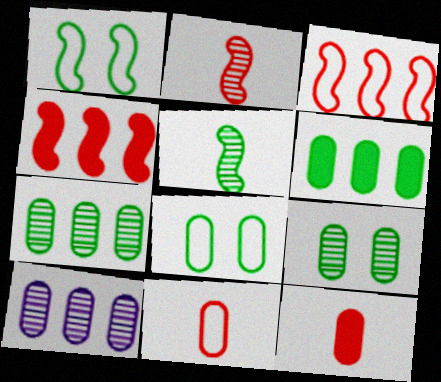[[8, 10, 12]]